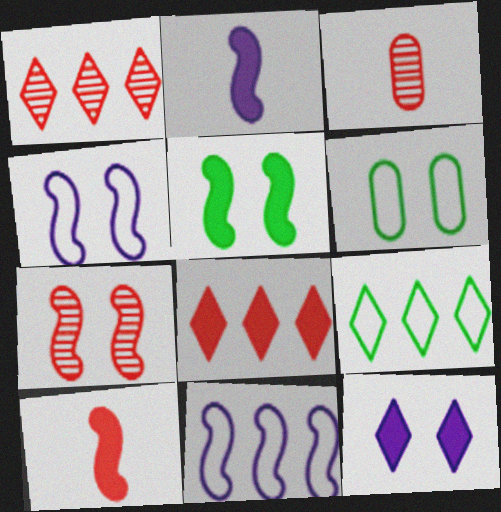[[1, 2, 6], 
[1, 3, 7], 
[4, 5, 7], 
[6, 7, 12]]